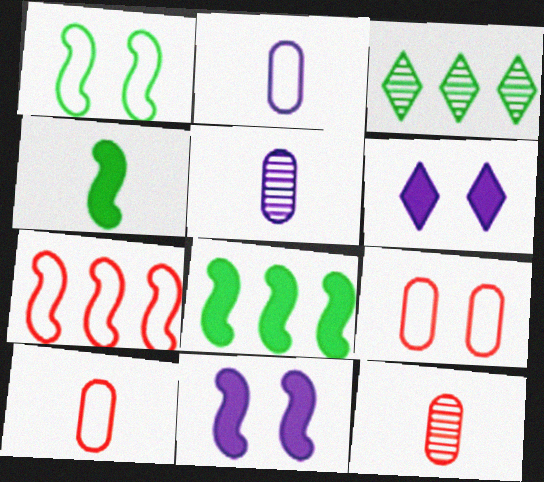[[3, 10, 11]]